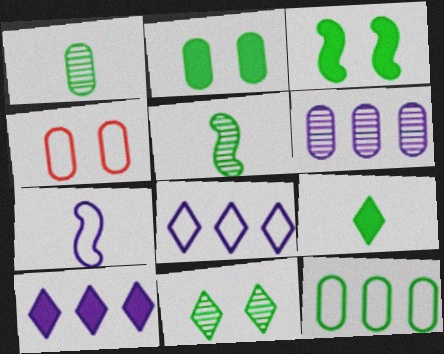[[1, 2, 12], 
[4, 5, 10]]